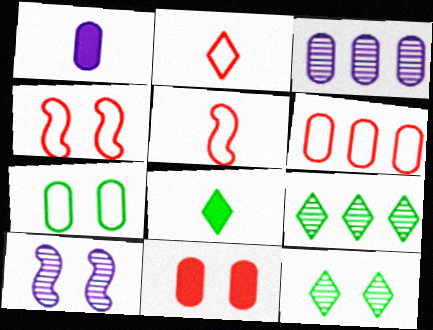[[1, 4, 9], 
[2, 4, 6], 
[3, 4, 8], 
[6, 8, 10]]